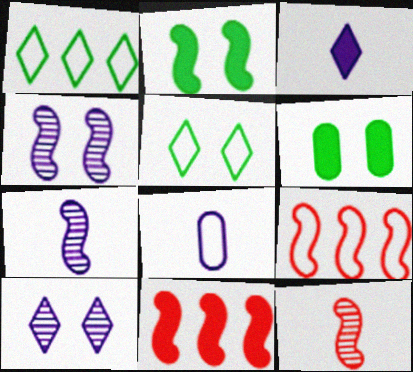[[2, 7, 9], 
[3, 6, 11], 
[3, 7, 8], 
[5, 8, 9]]